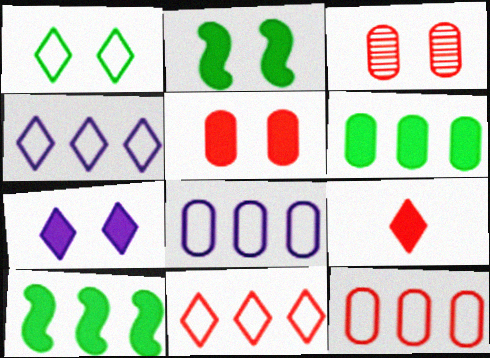[[2, 5, 7]]